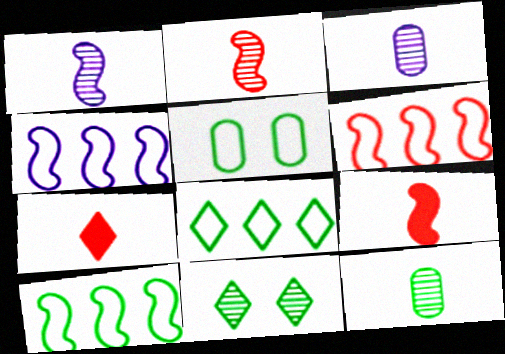[[4, 6, 10]]